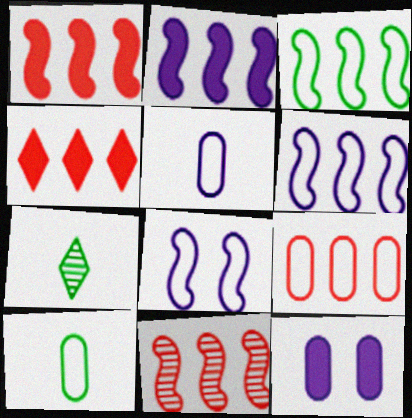[[2, 3, 11], 
[4, 9, 11]]